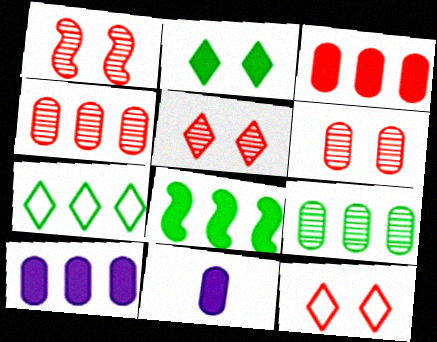[[1, 5, 6], 
[1, 7, 11], 
[7, 8, 9]]